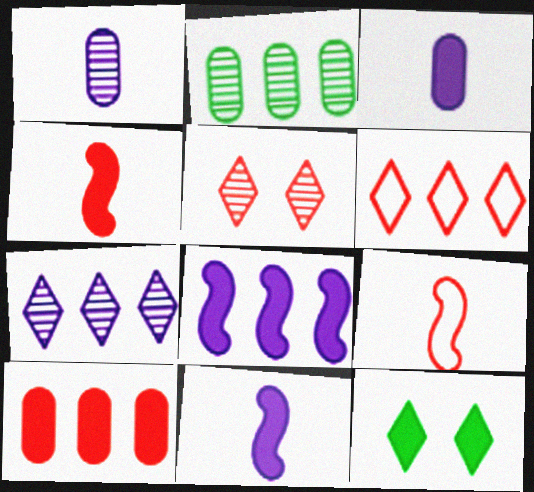[[2, 6, 8], 
[5, 9, 10], 
[10, 11, 12]]